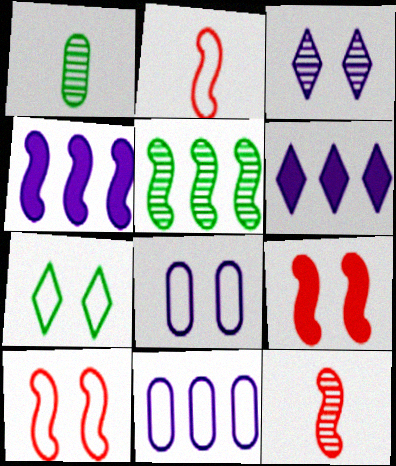[[1, 6, 10], 
[2, 7, 11], 
[7, 8, 10]]